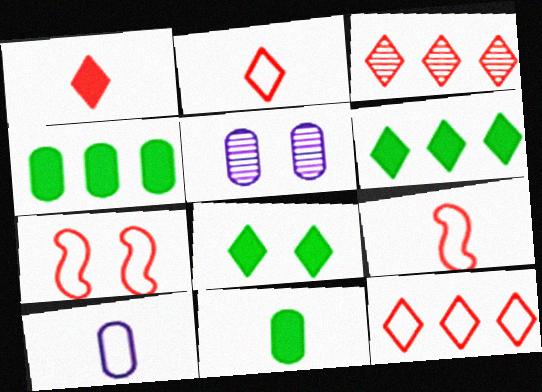[[5, 6, 9], 
[5, 7, 8]]